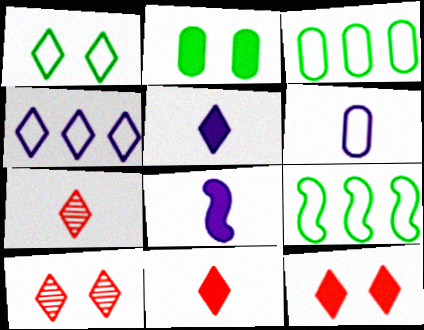[[3, 8, 10]]